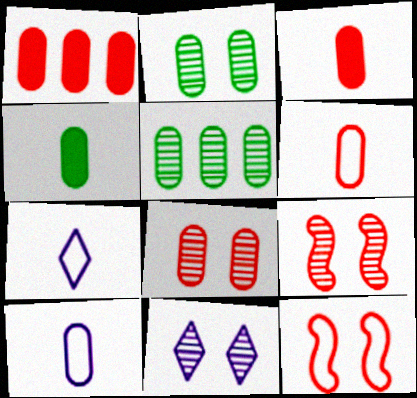[[1, 2, 10], 
[1, 6, 8], 
[2, 9, 11]]